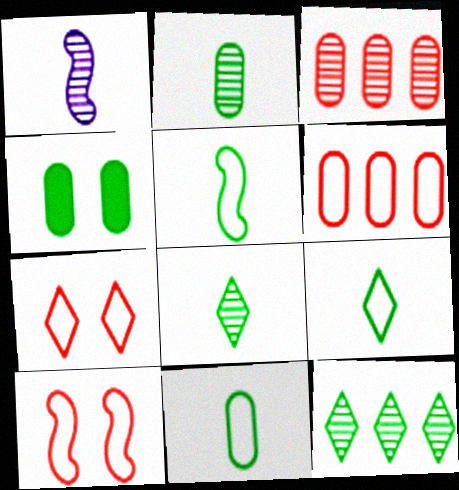[[4, 5, 12], 
[5, 9, 11]]